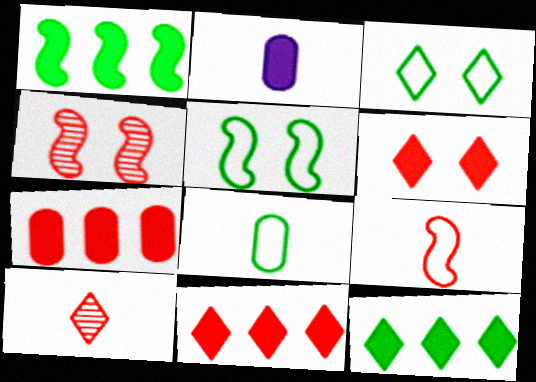[[1, 2, 6]]